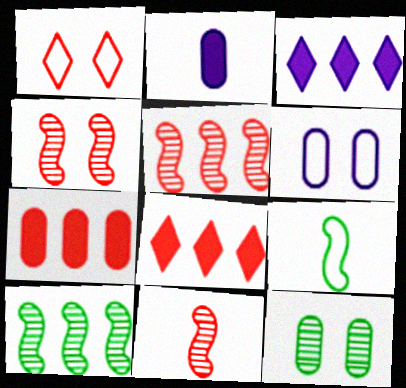[[1, 2, 10], 
[1, 7, 11], 
[4, 5, 11]]